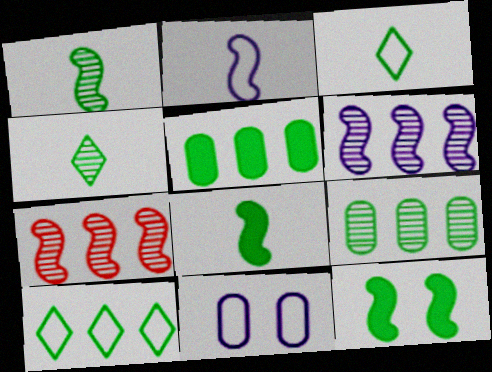[[2, 7, 12], 
[3, 9, 12]]